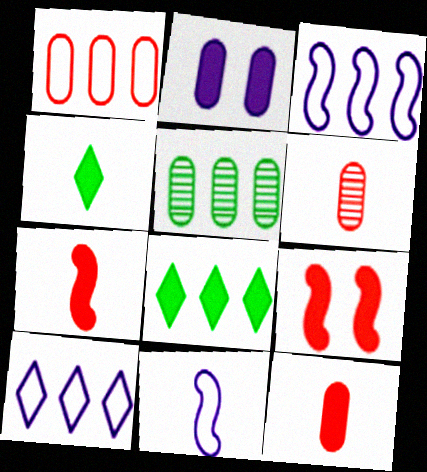[[2, 7, 8], 
[4, 6, 11]]